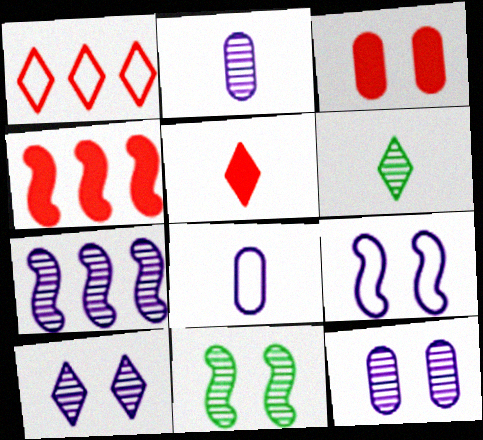[[2, 7, 10], 
[3, 4, 5]]